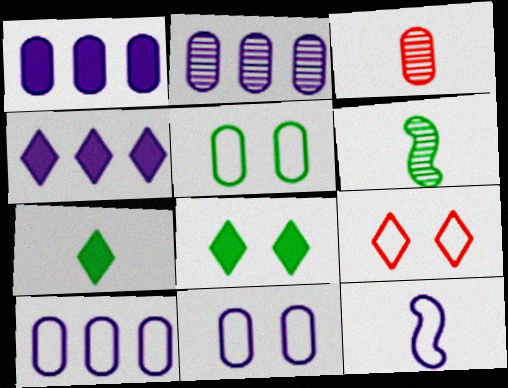[[1, 2, 10], 
[1, 3, 5], 
[1, 6, 9], 
[3, 7, 12]]